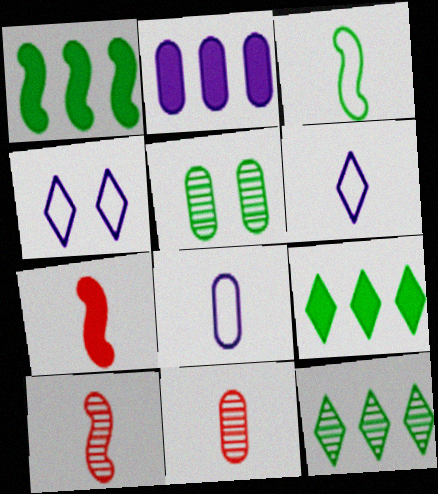[[1, 4, 11], 
[3, 5, 9]]